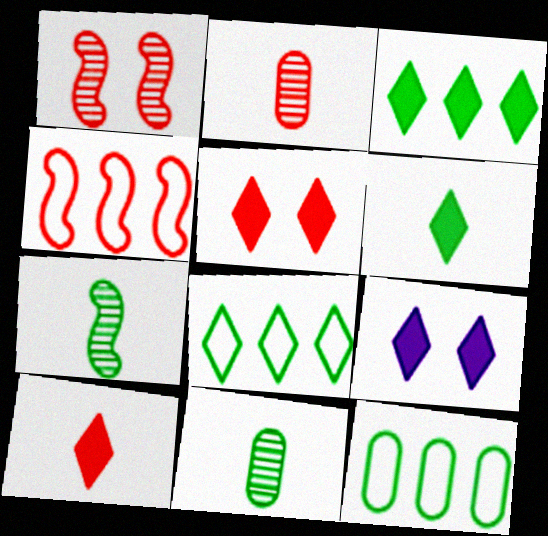[[2, 4, 5], 
[3, 9, 10], 
[4, 9, 11]]